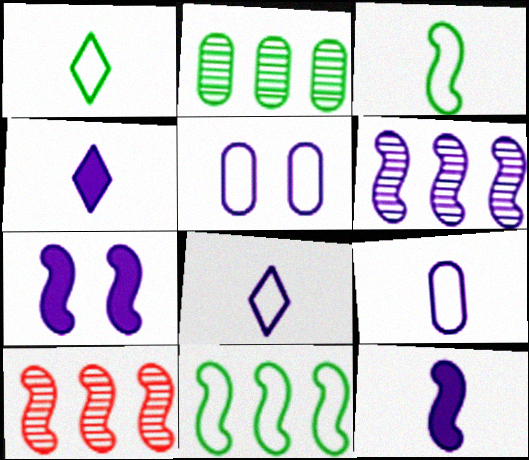[[3, 7, 10], 
[4, 5, 6]]